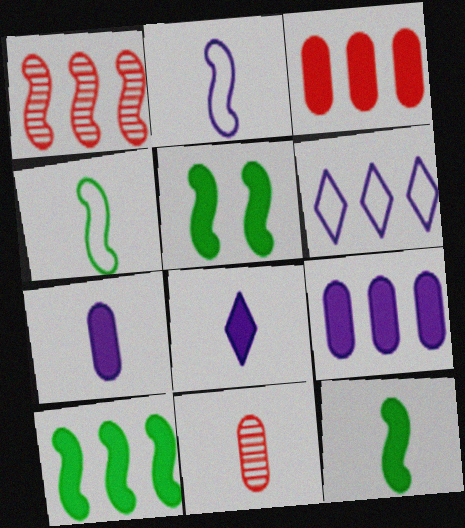[[1, 2, 5], 
[3, 5, 8], 
[4, 8, 11], 
[5, 6, 11], 
[5, 10, 12]]